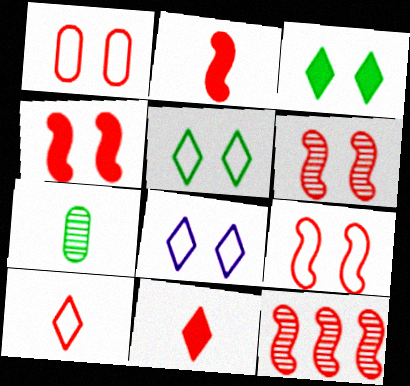[[1, 11, 12], 
[2, 9, 12], 
[4, 6, 9]]